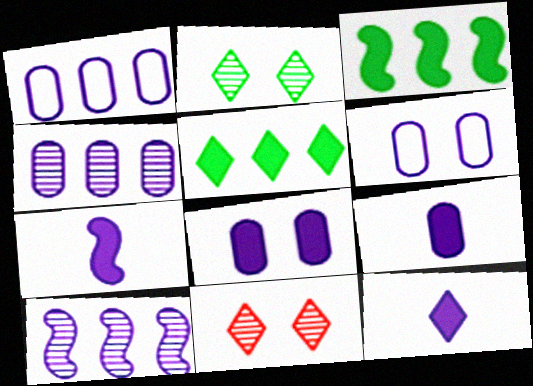[[4, 6, 9], 
[6, 10, 12], 
[7, 9, 12]]